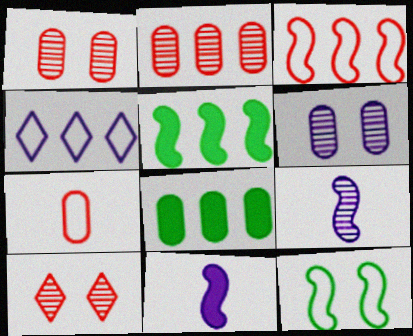[[2, 4, 5], 
[4, 6, 11], 
[4, 7, 12], 
[6, 7, 8]]